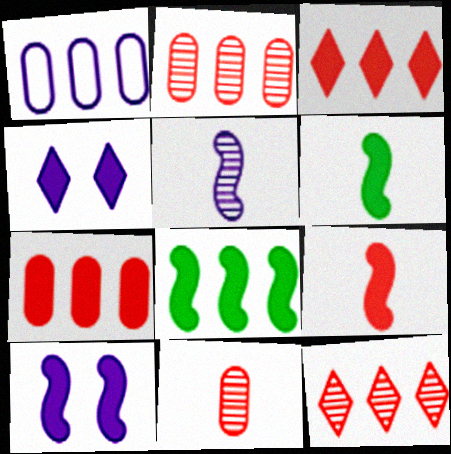[[1, 4, 5], 
[1, 8, 12], 
[4, 6, 7], 
[8, 9, 10]]